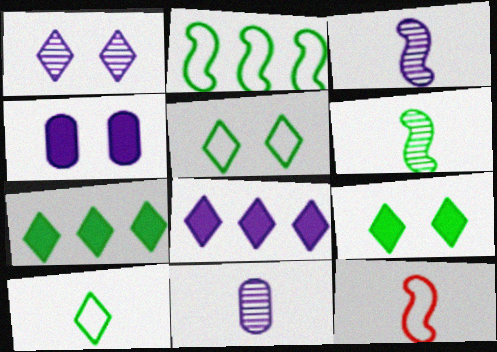[]